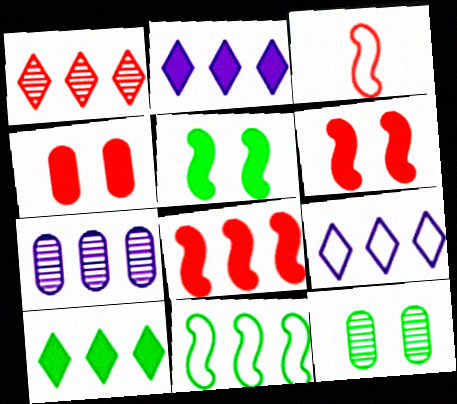[[1, 3, 4], 
[1, 9, 10], 
[2, 3, 12]]